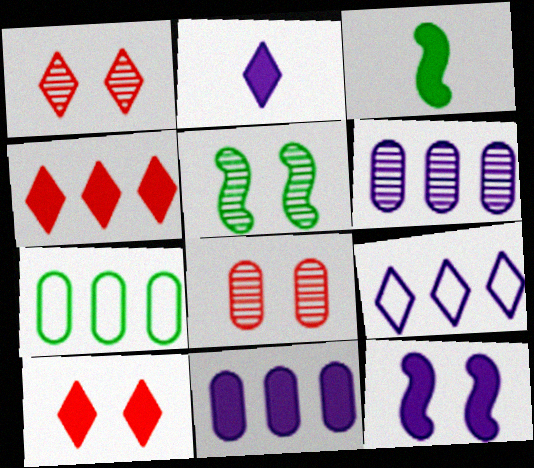[[2, 11, 12], 
[3, 8, 9], 
[3, 10, 11]]